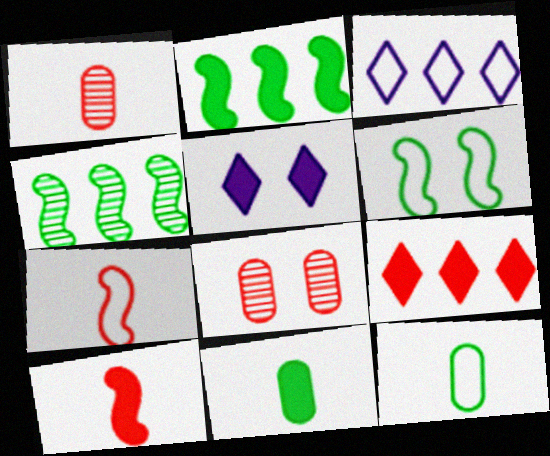[[5, 6, 8], 
[7, 8, 9]]